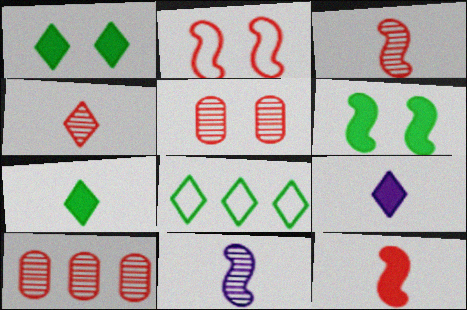[]